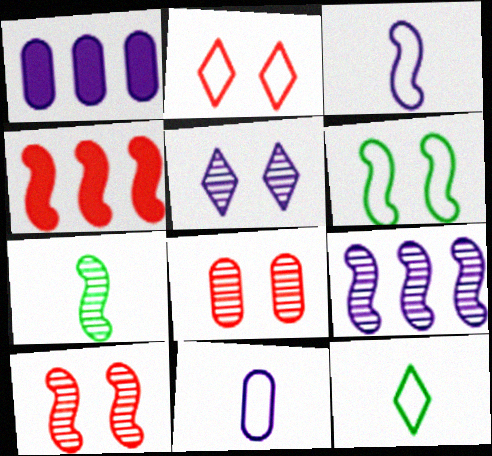[[1, 2, 7], 
[1, 3, 5], 
[1, 10, 12], 
[7, 9, 10]]